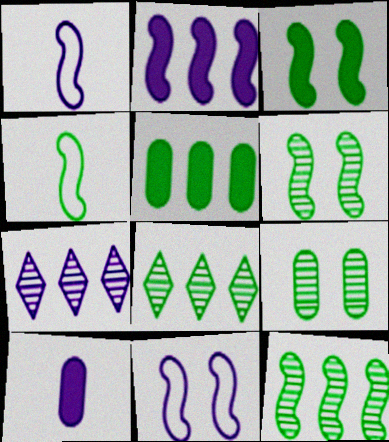[[3, 4, 12], 
[7, 10, 11]]